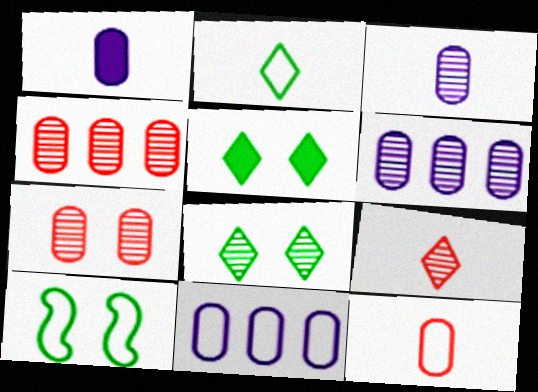[]